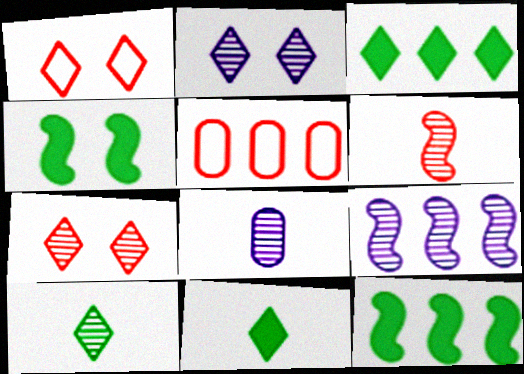[[1, 8, 12], 
[2, 8, 9], 
[3, 5, 9], 
[6, 8, 10]]